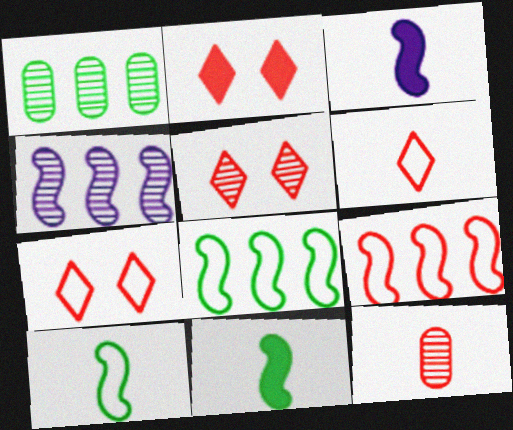[[1, 3, 7], 
[2, 5, 7], 
[2, 9, 12]]